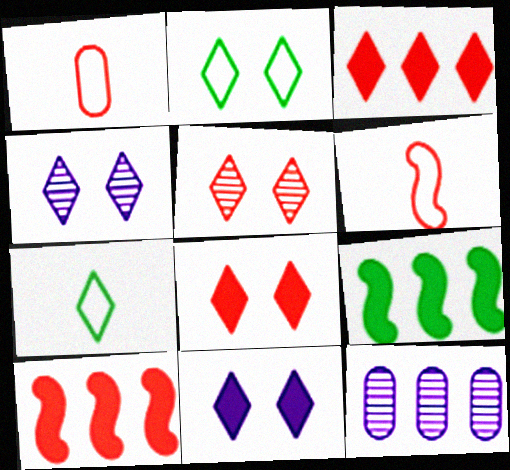[[1, 4, 9], 
[1, 5, 10], 
[2, 4, 8], 
[2, 5, 11], 
[3, 4, 7]]